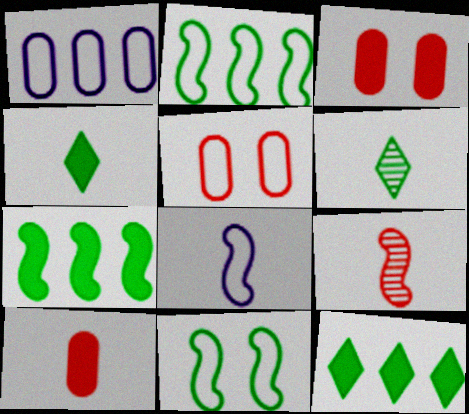[[6, 8, 10]]